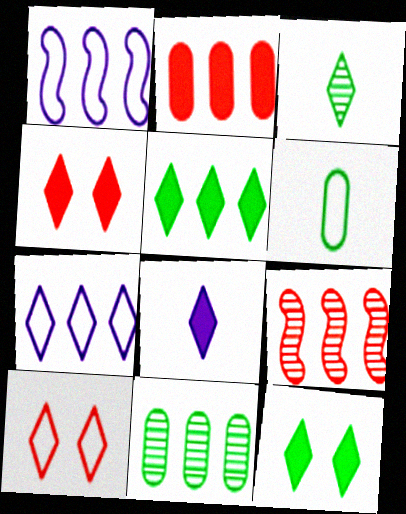[[1, 6, 10], 
[3, 4, 7], 
[4, 5, 8]]